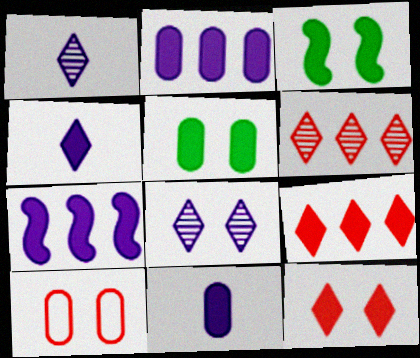[[3, 8, 10], 
[3, 9, 11]]